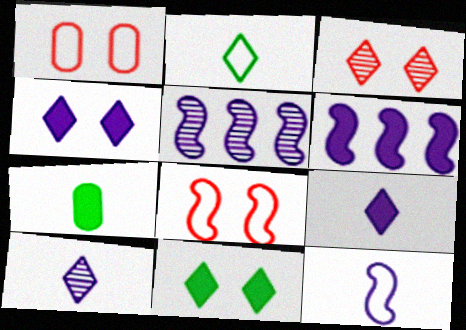[]